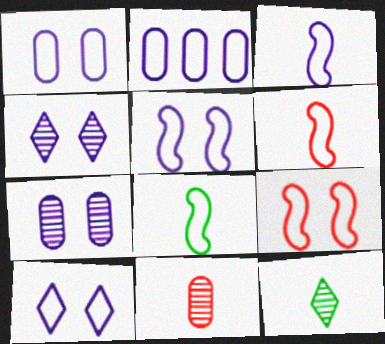[[1, 5, 10], 
[2, 3, 10], 
[3, 6, 8]]